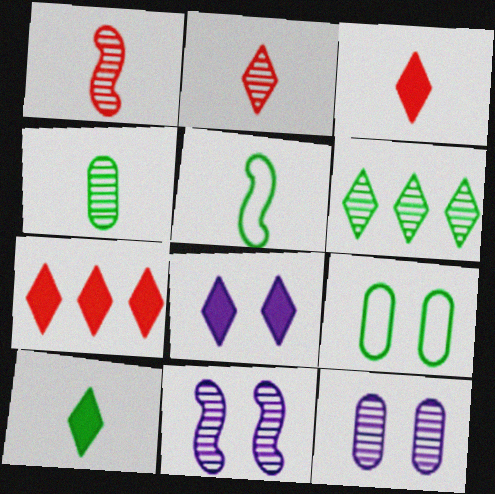[[1, 6, 12], 
[4, 5, 10], 
[5, 7, 12], 
[7, 8, 10]]